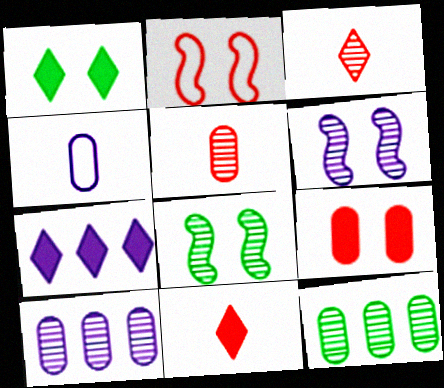[[1, 7, 11], 
[3, 6, 12], 
[3, 8, 10], 
[4, 6, 7], 
[4, 9, 12]]